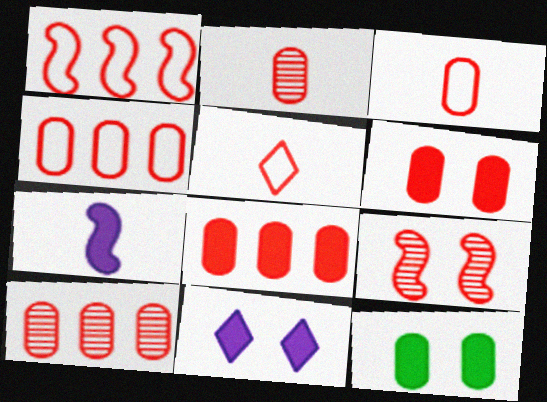[[2, 4, 6], 
[3, 6, 10], 
[4, 8, 10], 
[5, 8, 9]]